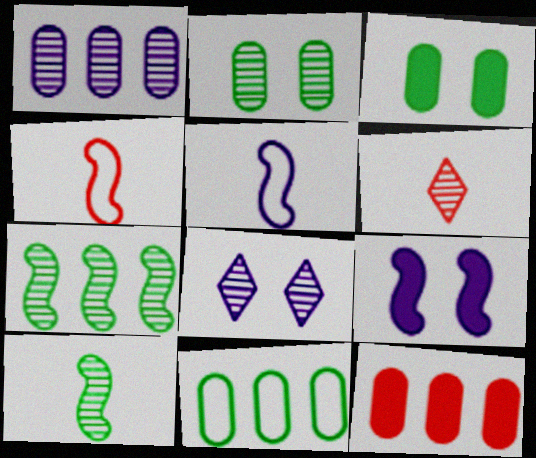[[1, 11, 12], 
[4, 7, 9], 
[6, 9, 11]]